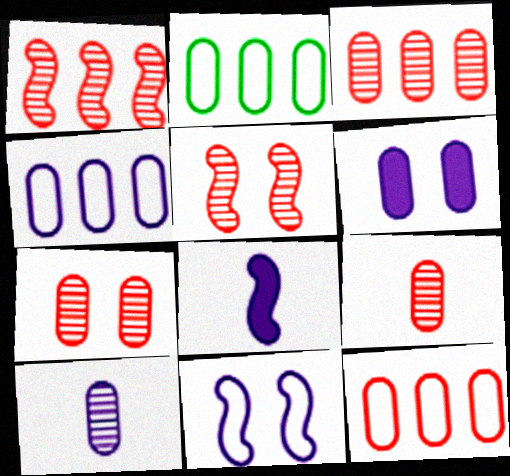[[2, 4, 12], 
[2, 6, 9], 
[3, 7, 9], 
[4, 6, 10]]